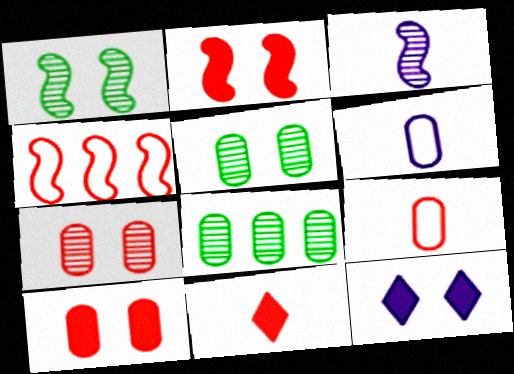[[4, 7, 11], 
[6, 8, 10]]